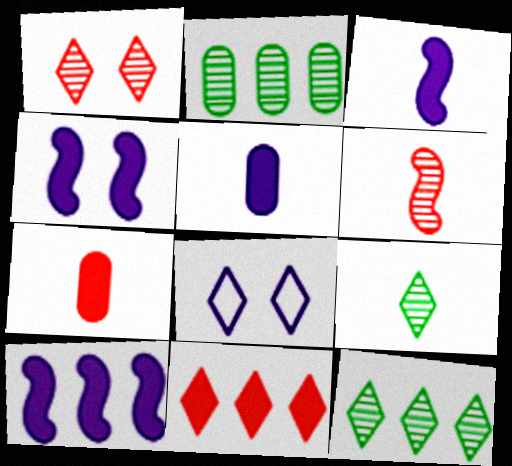[[3, 4, 10], 
[8, 9, 11]]